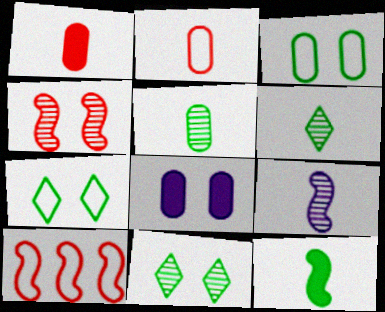[[4, 7, 8], 
[6, 8, 10]]